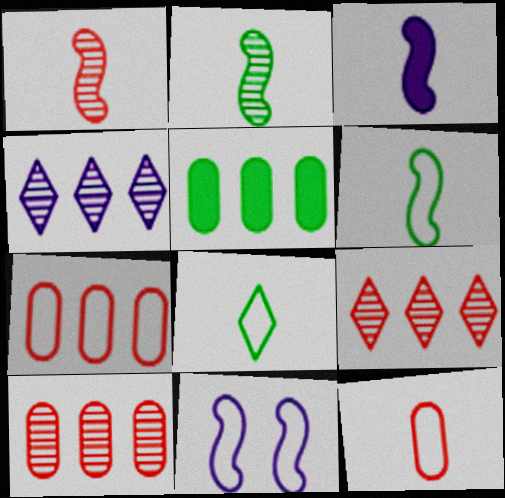[[1, 3, 6], 
[7, 8, 11]]